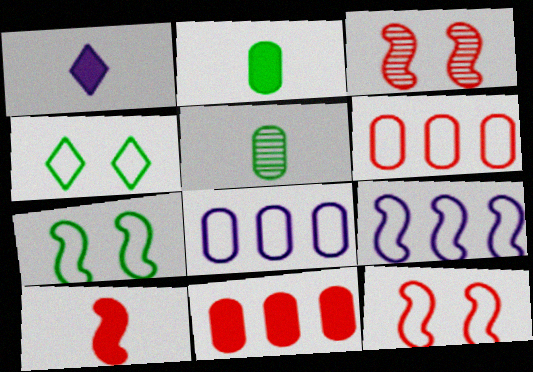[[1, 2, 10]]